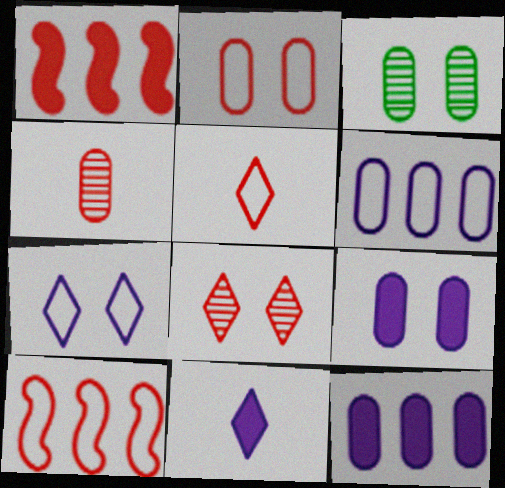[[2, 3, 9], 
[2, 5, 10], 
[3, 10, 11]]